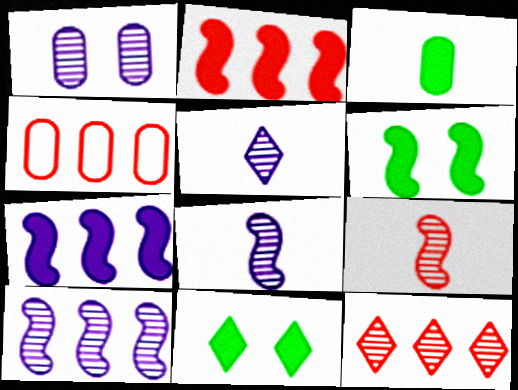[[1, 3, 4], 
[1, 5, 10], 
[2, 4, 12], 
[4, 5, 6], 
[4, 8, 11]]